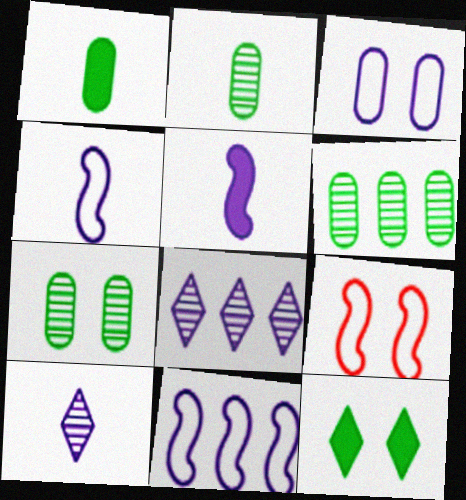[[1, 8, 9], 
[2, 6, 7], 
[3, 5, 8]]